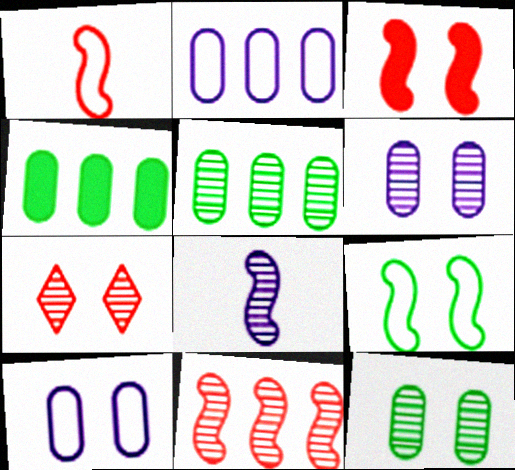[[1, 3, 11], 
[5, 7, 8]]